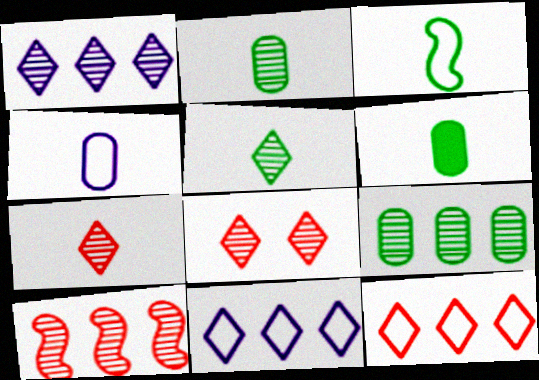[[1, 5, 8], 
[1, 9, 10], 
[3, 5, 6]]